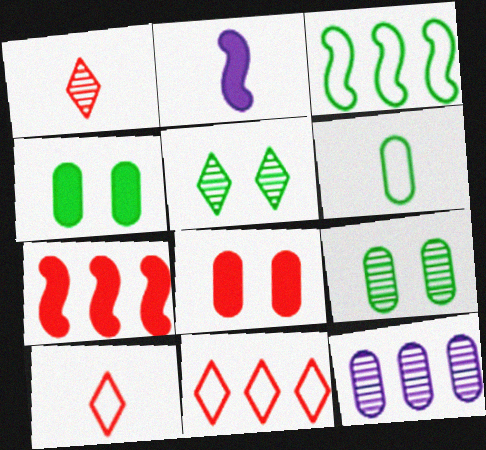[[1, 2, 6], 
[2, 9, 11], 
[6, 8, 12]]